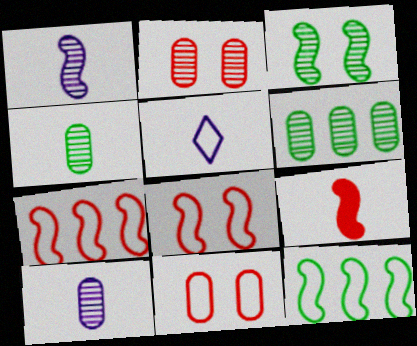[[2, 6, 10], 
[4, 5, 9], 
[5, 11, 12]]